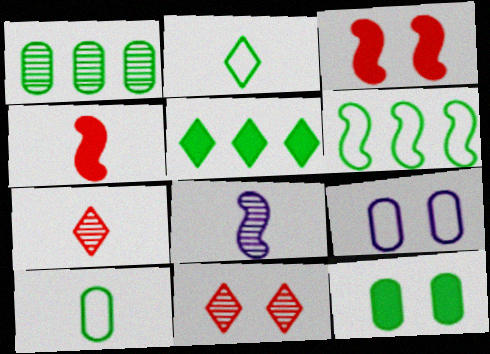[[1, 5, 6], 
[1, 8, 11], 
[1, 10, 12], 
[3, 6, 8]]